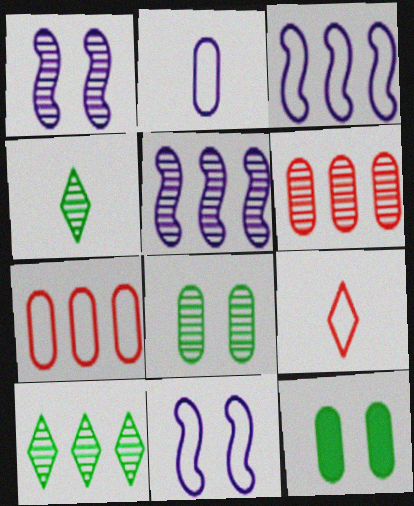[[1, 4, 6], 
[2, 6, 12], 
[5, 6, 10], 
[5, 9, 12]]